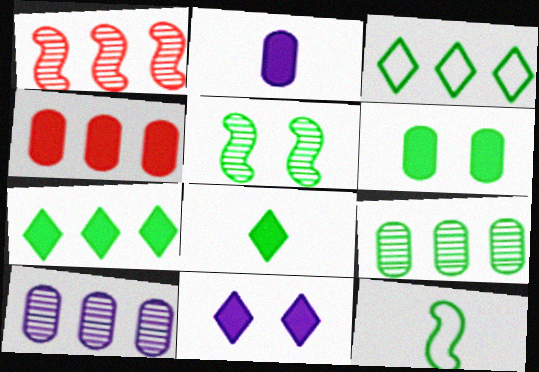[[2, 4, 6]]